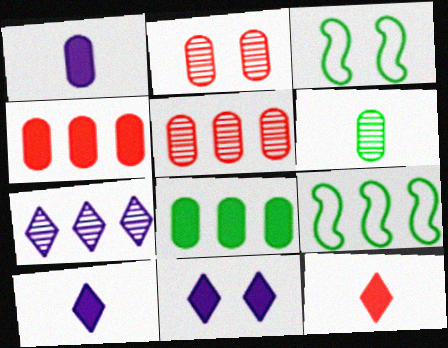[[2, 3, 11], 
[2, 9, 10], 
[3, 5, 10], 
[4, 7, 9]]